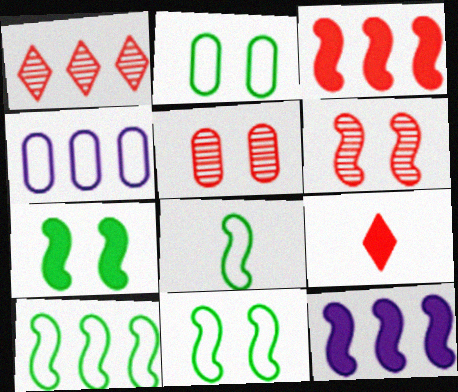[[6, 8, 12], 
[8, 10, 11]]